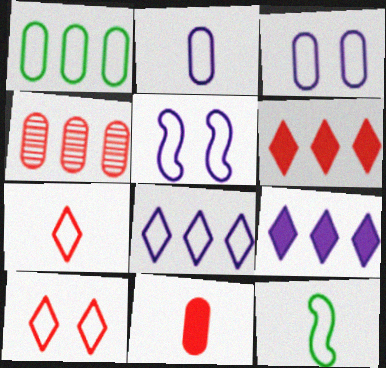[[1, 5, 7], 
[2, 5, 8], 
[2, 7, 12]]